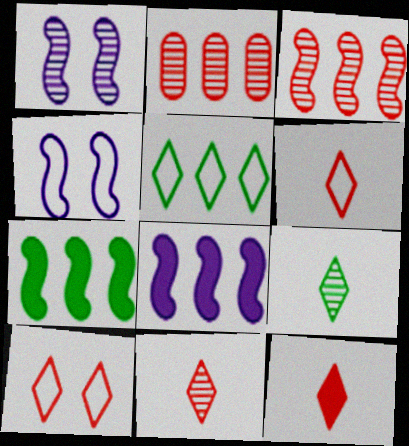[[1, 2, 9], 
[2, 5, 8], 
[6, 11, 12]]